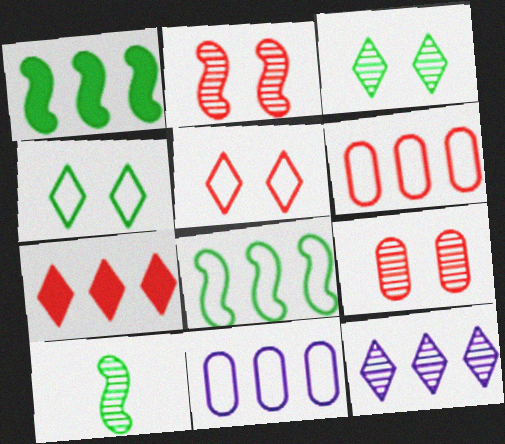[[1, 6, 12], 
[9, 10, 12]]